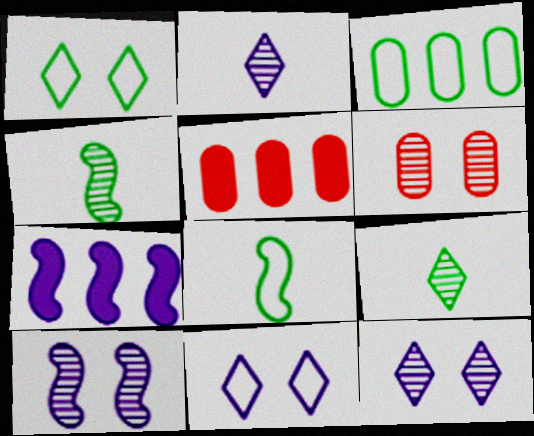[[1, 3, 8], 
[4, 5, 11], 
[5, 8, 12]]